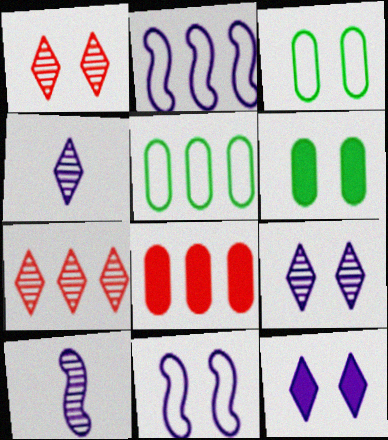[[1, 6, 11]]